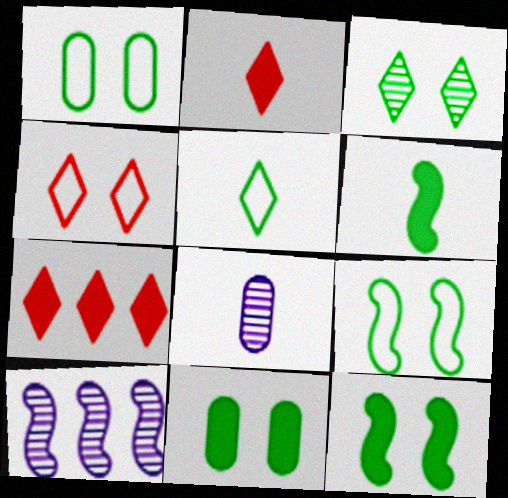[[1, 2, 10], 
[1, 3, 12], 
[3, 9, 11], 
[7, 8, 9]]